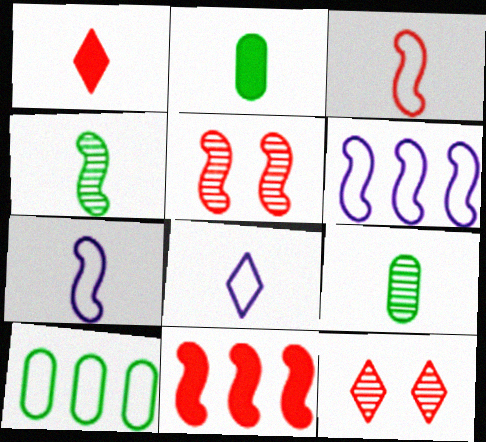[[1, 7, 9], 
[2, 6, 12], 
[3, 5, 11]]